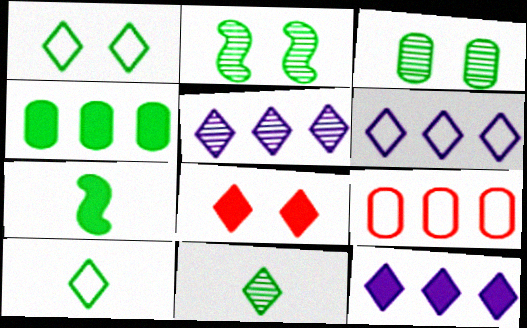[[2, 4, 10], 
[5, 6, 12], 
[5, 8, 10], 
[6, 8, 11]]